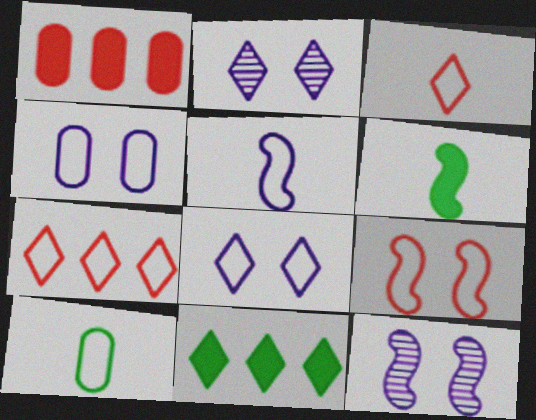[[2, 3, 11], 
[3, 5, 10]]